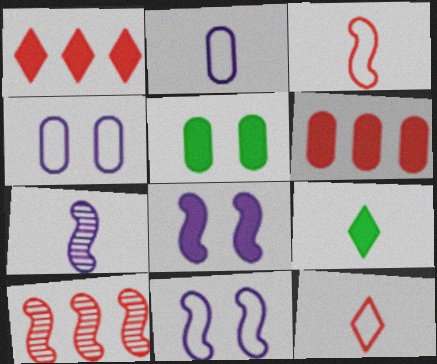[[4, 9, 10], 
[6, 8, 9]]